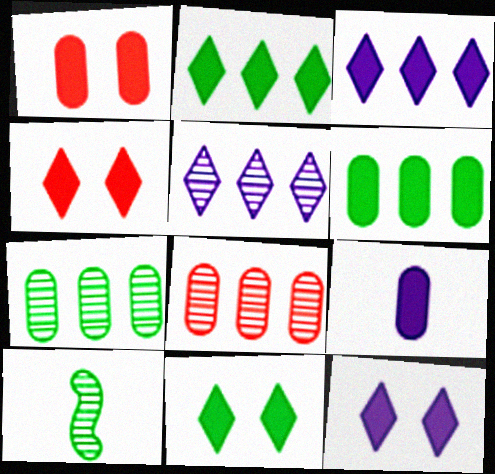[[1, 6, 9], 
[4, 11, 12]]